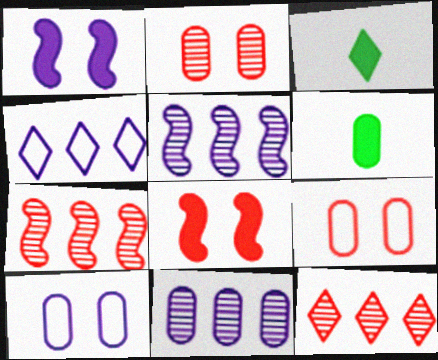[[3, 5, 9], 
[3, 7, 10], 
[6, 9, 11]]